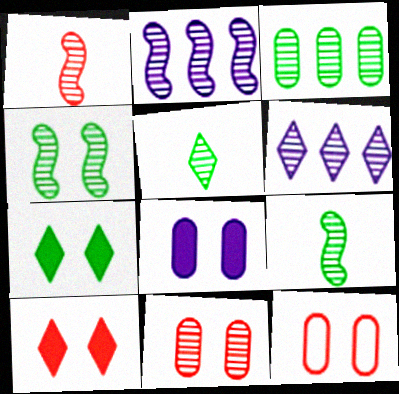[[1, 2, 4], 
[2, 5, 11], 
[3, 4, 5], 
[6, 9, 11]]